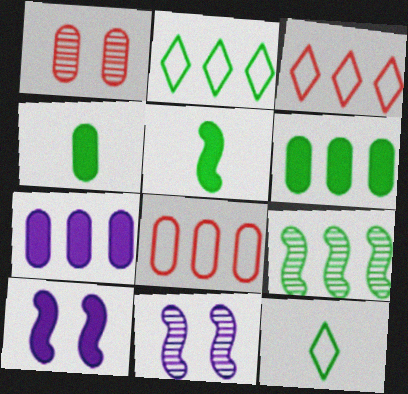[[2, 6, 9], 
[3, 4, 11], 
[3, 7, 9]]